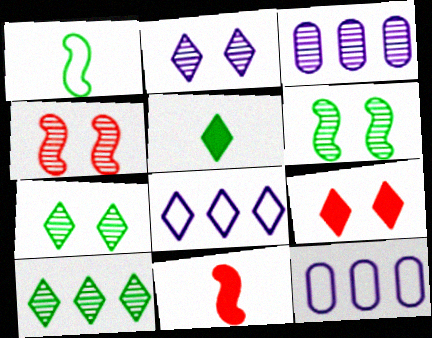[[1, 3, 9], 
[4, 5, 12], 
[7, 11, 12]]